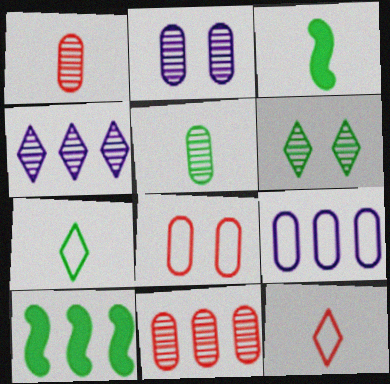[[2, 5, 11], 
[2, 10, 12], 
[3, 4, 8], 
[3, 5, 7]]